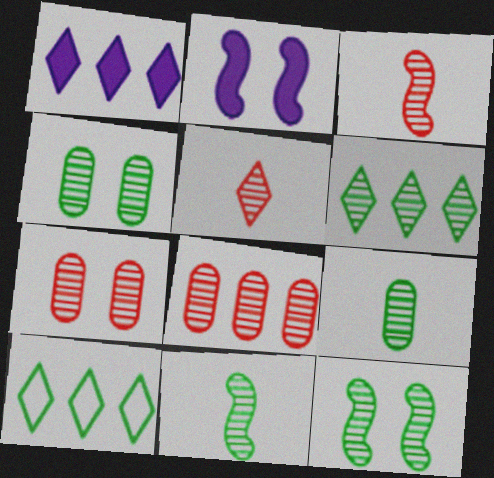[[4, 6, 11], 
[6, 9, 12]]